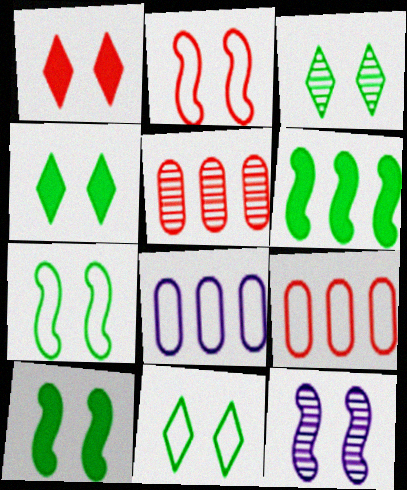[[2, 10, 12], 
[3, 4, 11]]